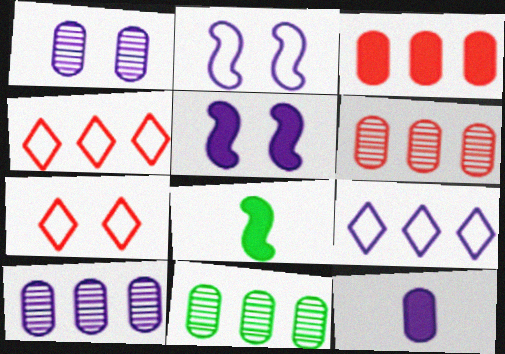[[1, 4, 8], 
[6, 10, 11], 
[7, 8, 10]]